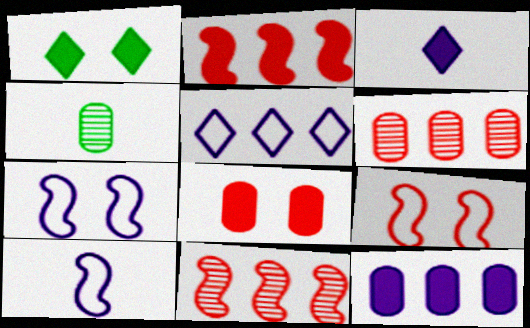[[1, 6, 10]]